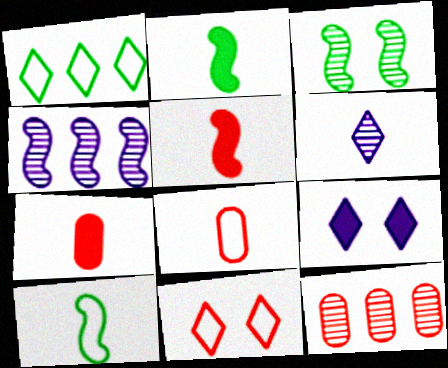[[2, 6, 8], 
[3, 6, 12], 
[5, 11, 12], 
[6, 7, 10], 
[9, 10, 12]]